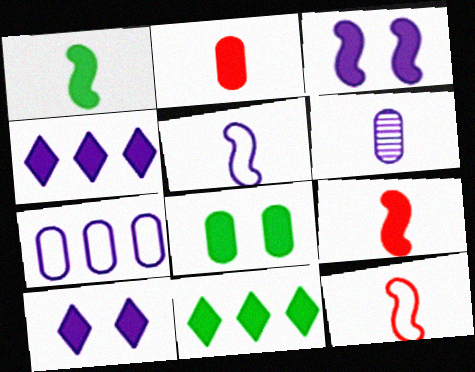[[1, 8, 11], 
[2, 3, 11], 
[4, 8, 9]]